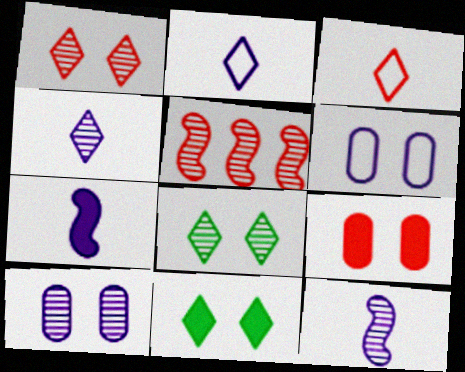[[3, 5, 9]]